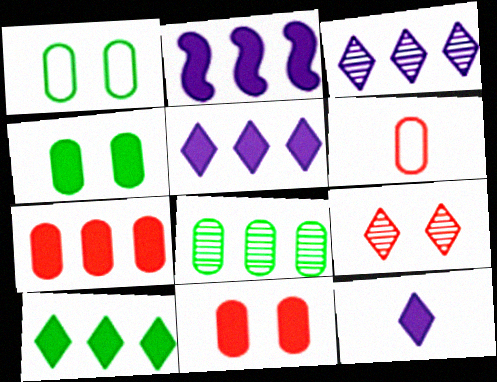[[2, 7, 10]]